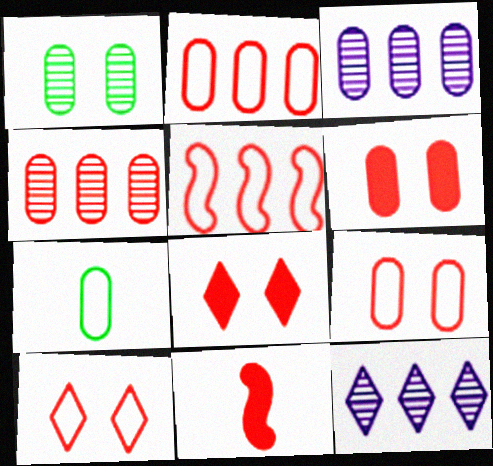[[3, 6, 7], 
[4, 10, 11]]